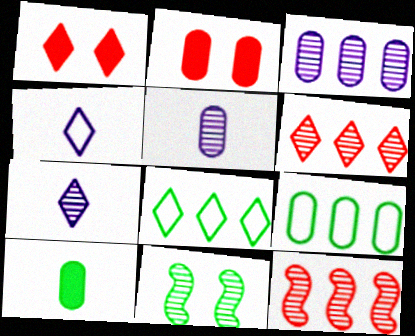[[1, 7, 8], 
[2, 5, 9], 
[5, 6, 11], 
[8, 10, 11]]